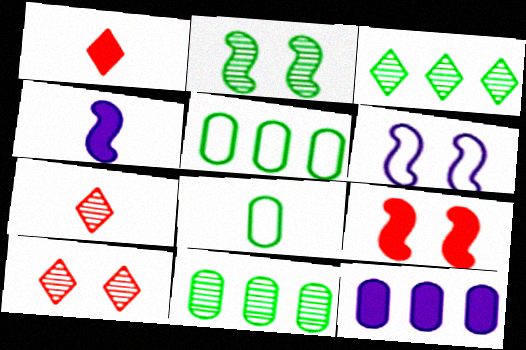[[1, 6, 11], 
[2, 6, 9], 
[4, 5, 10], 
[4, 7, 8]]